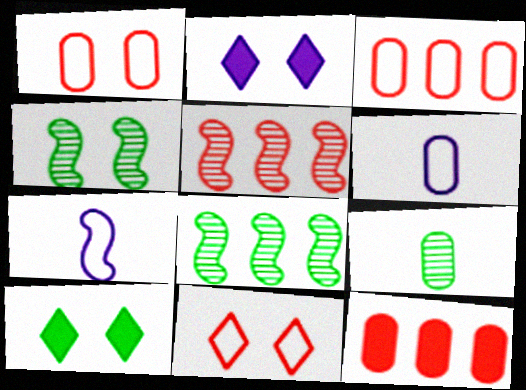[[1, 2, 4], 
[5, 6, 10]]